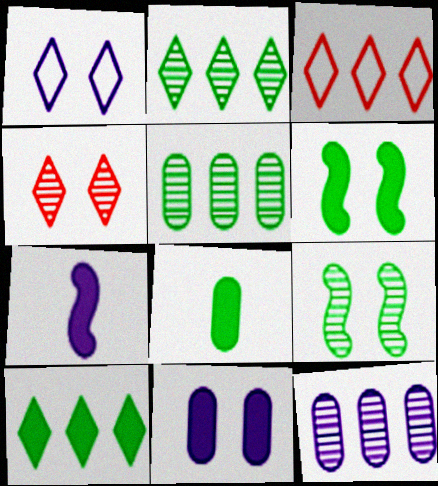[[1, 7, 12], 
[6, 8, 10]]